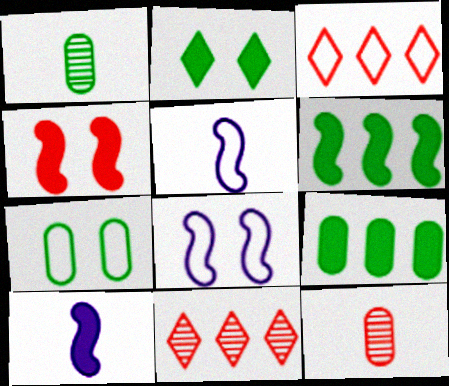[[1, 7, 9], 
[3, 4, 12], 
[3, 5, 7], 
[4, 6, 10], 
[7, 10, 11]]